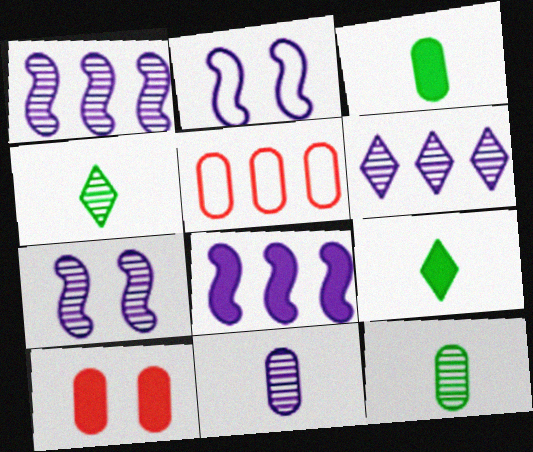[[5, 7, 9], 
[6, 7, 11], 
[8, 9, 10]]